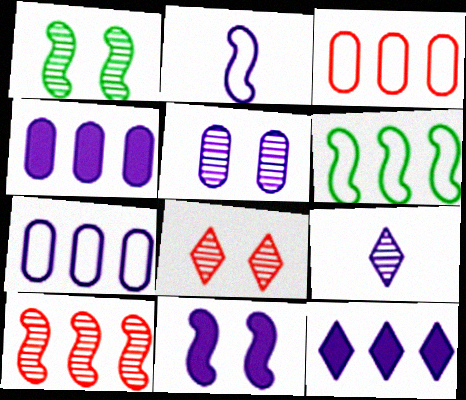[[1, 5, 8], 
[2, 5, 12], 
[7, 9, 11]]